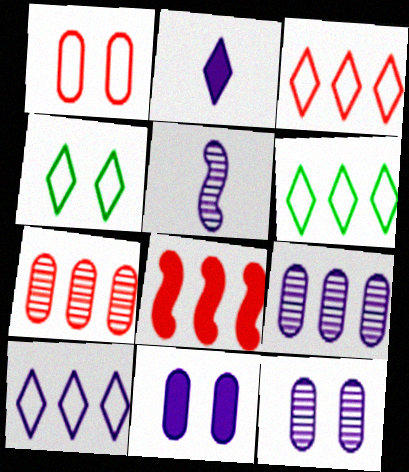[[3, 6, 10], 
[3, 7, 8], 
[5, 10, 11], 
[6, 8, 9]]